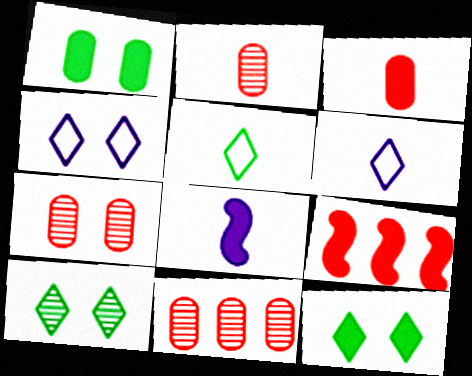[[2, 5, 8], 
[2, 7, 11]]